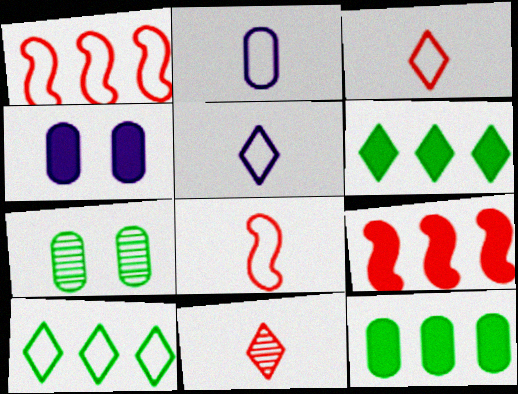[[5, 7, 9]]